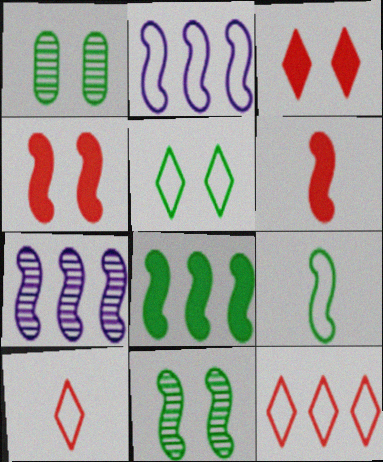[[2, 6, 11], 
[4, 7, 9], 
[8, 9, 11]]